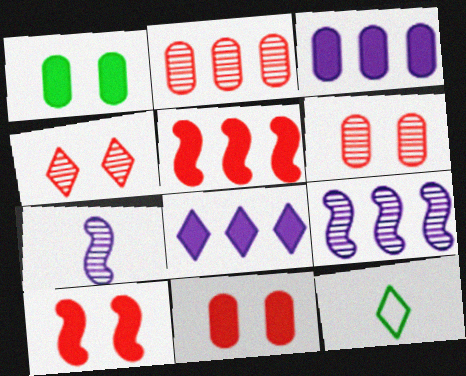[[4, 8, 12], 
[9, 11, 12]]